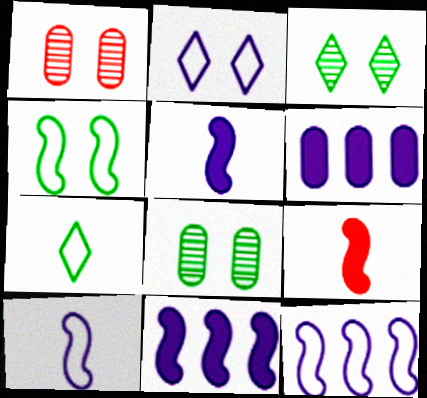[[1, 7, 11]]